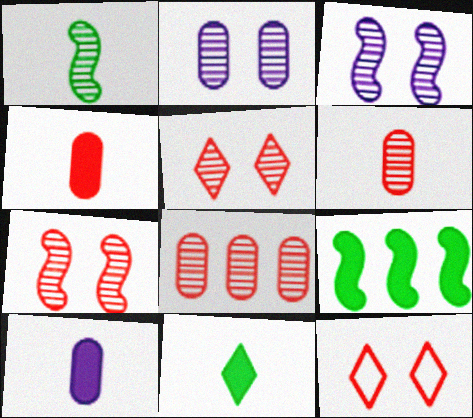[]